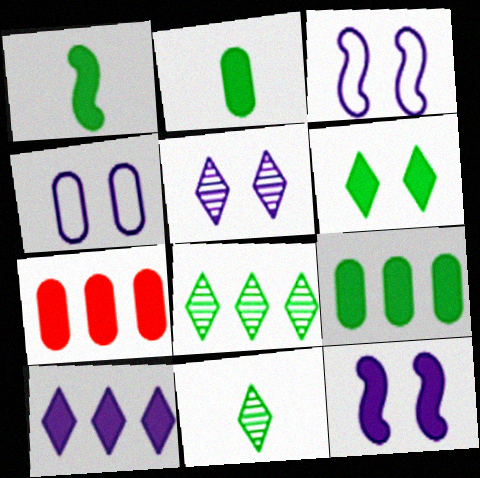[[1, 6, 9], 
[3, 7, 11], 
[4, 5, 12]]